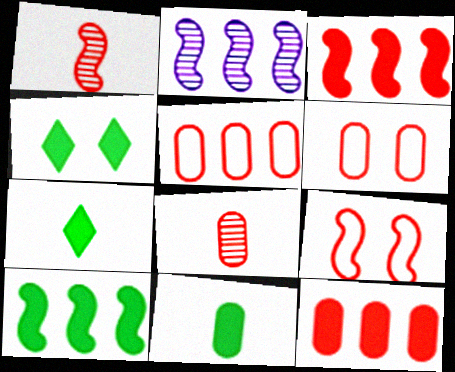[[1, 3, 9], 
[2, 6, 7], 
[4, 10, 11], 
[6, 8, 12]]